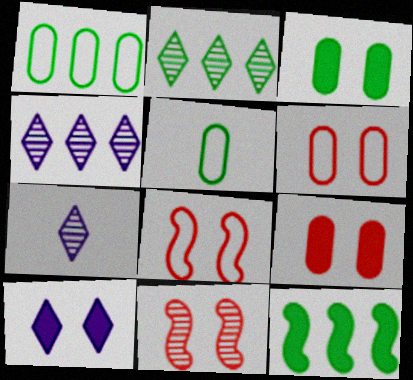[[1, 2, 12], 
[6, 7, 12]]